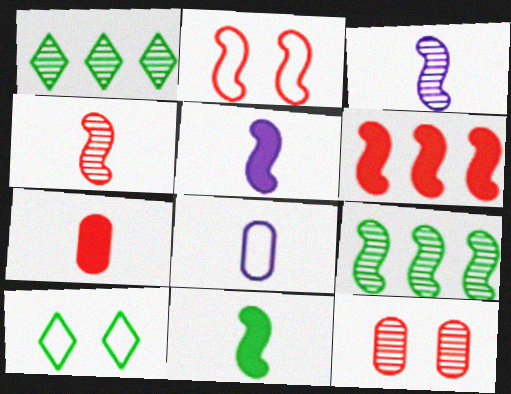[[1, 3, 12], 
[2, 4, 6], 
[2, 5, 9]]